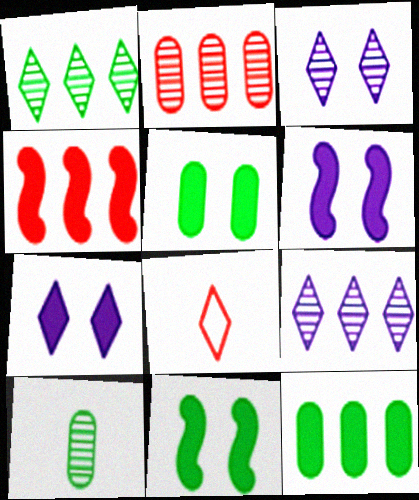[[1, 7, 8]]